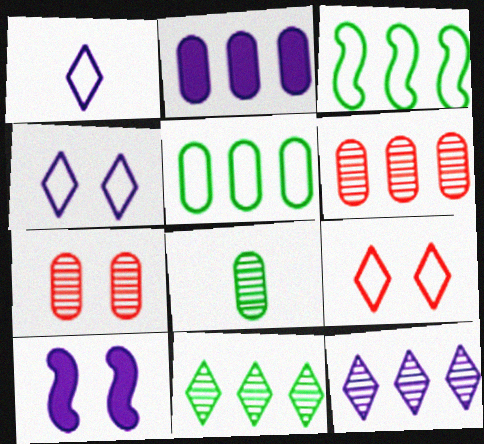[[2, 5, 6]]